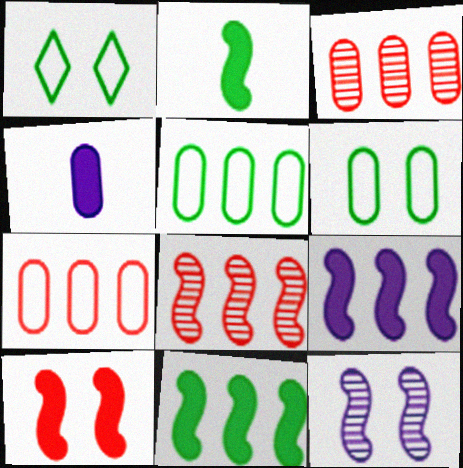[[1, 4, 8], 
[2, 9, 10], 
[3, 4, 6]]